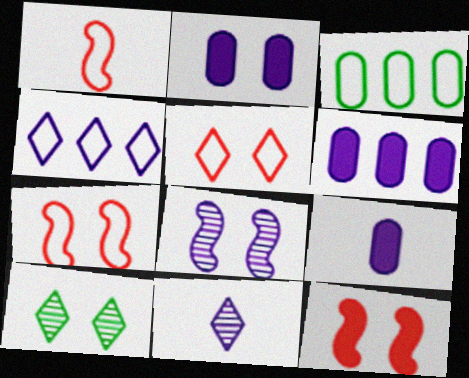[[1, 6, 10], 
[2, 6, 9], 
[2, 7, 10], 
[3, 11, 12], 
[4, 8, 9]]